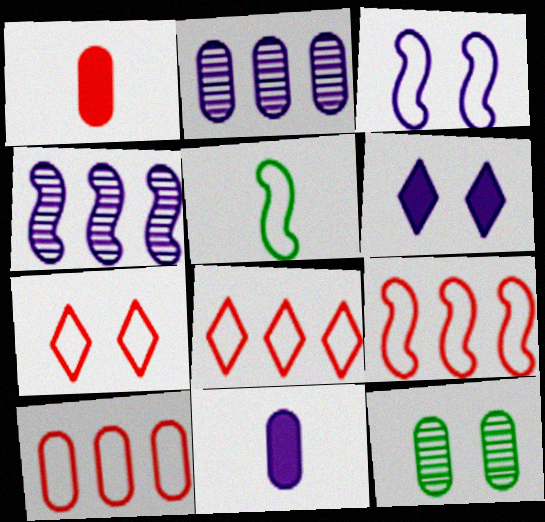[[3, 5, 9], 
[8, 9, 10], 
[10, 11, 12]]